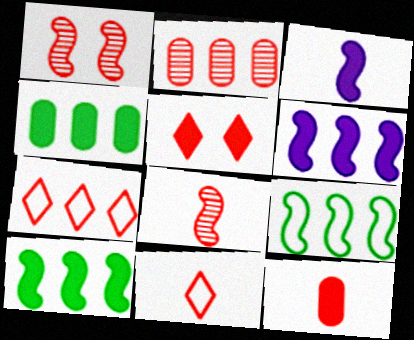[[1, 3, 9], 
[1, 7, 12], 
[3, 4, 5], 
[8, 11, 12]]